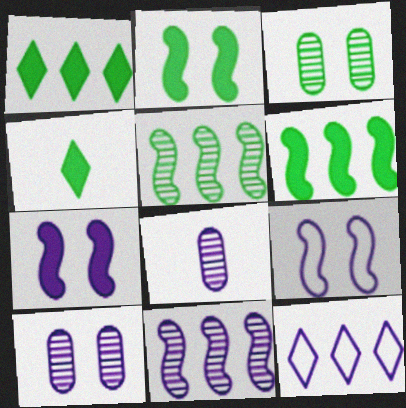[[7, 8, 12]]